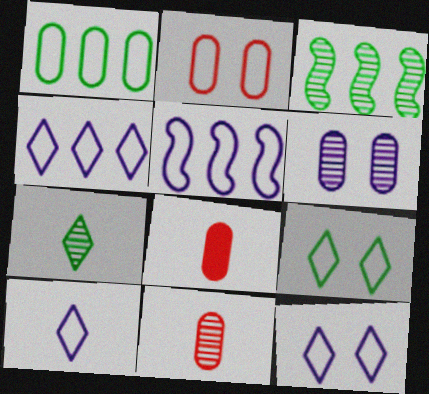[[1, 6, 8], 
[3, 8, 12], 
[4, 10, 12]]